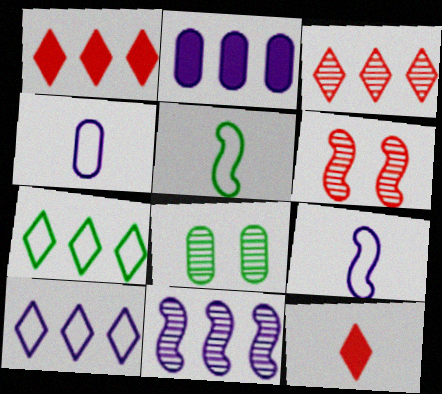[[1, 8, 9], 
[2, 10, 11]]